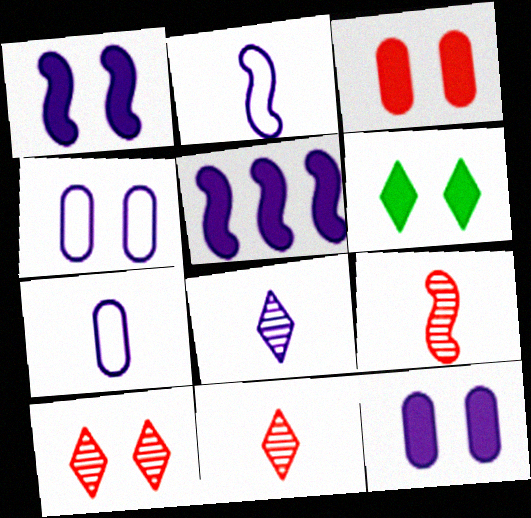[[1, 3, 6], 
[4, 5, 8]]